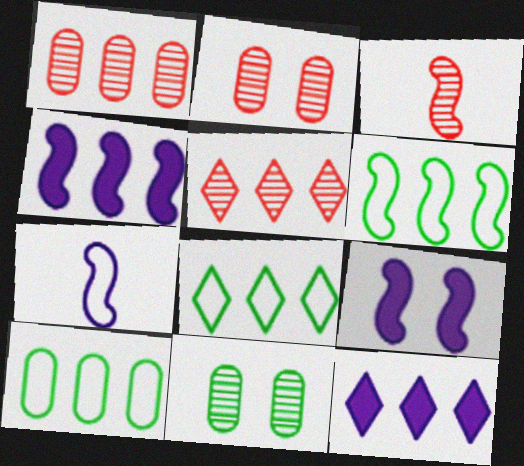[[1, 4, 8], 
[1, 6, 12], 
[2, 3, 5], 
[3, 6, 9], 
[4, 5, 10], 
[5, 8, 12], 
[6, 8, 10]]